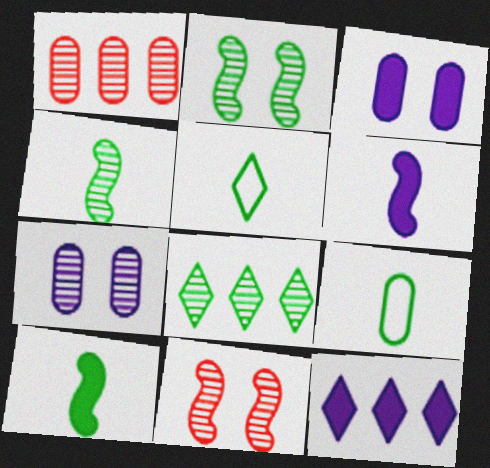[[1, 3, 9], 
[3, 6, 12], 
[9, 11, 12]]